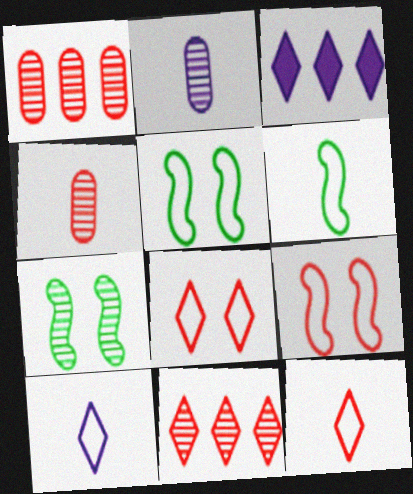[[2, 7, 11], 
[3, 4, 5]]